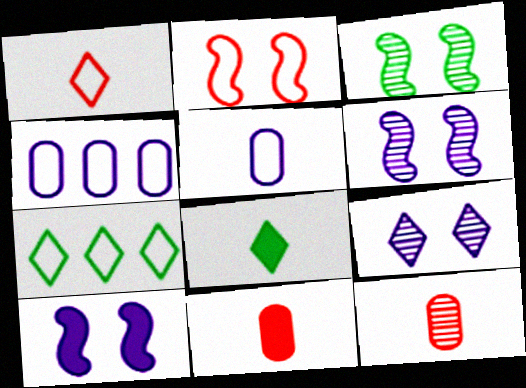[[2, 3, 10], 
[2, 5, 7], 
[6, 7, 11], 
[7, 10, 12]]